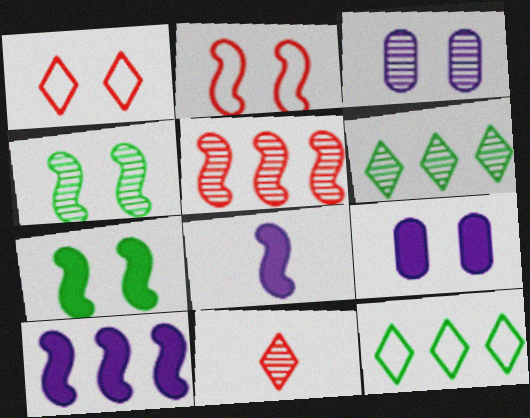[[1, 3, 7], 
[1, 4, 9]]